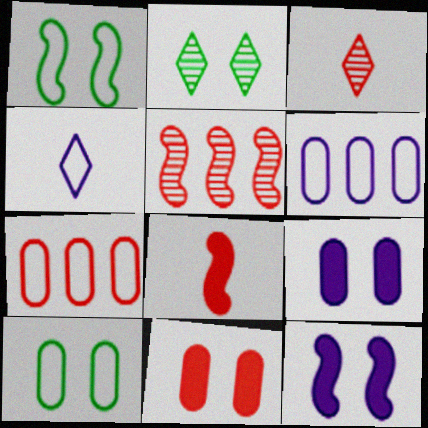[[1, 4, 7], 
[2, 6, 8]]